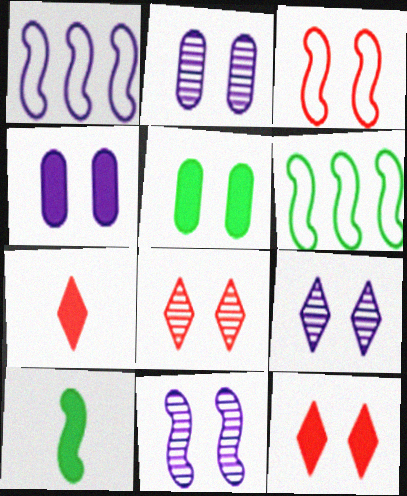[[2, 6, 7], 
[2, 9, 11], 
[3, 5, 9]]